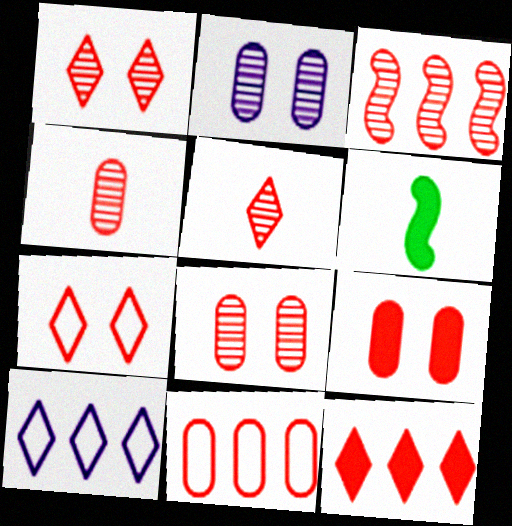[[1, 3, 4], 
[3, 5, 8], 
[3, 11, 12], 
[4, 9, 11], 
[5, 7, 12], 
[6, 8, 10]]